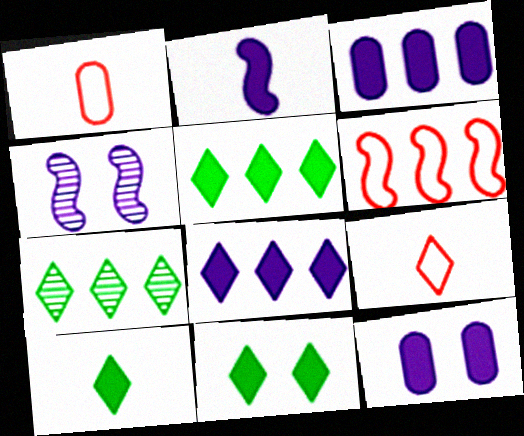[[1, 4, 5], 
[2, 8, 12], 
[3, 6, 7], 
[5, 10, 11]]